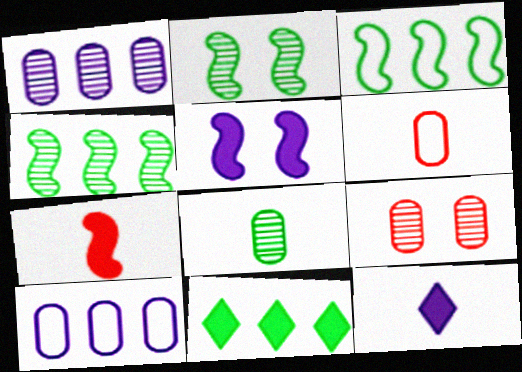[[1, 8, 9], 
[3, 9, 12]]